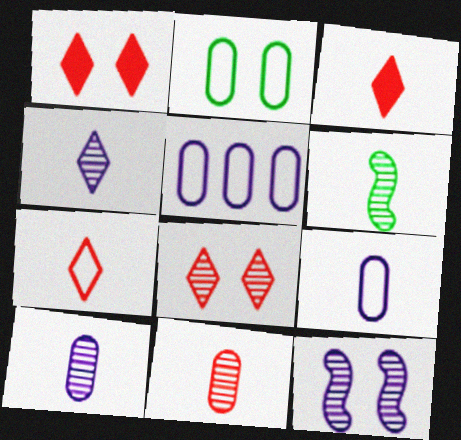[[1, 2, 12], 
[1, 5, 6], 
[3, 6, 9], 
[4, 6, 11]]